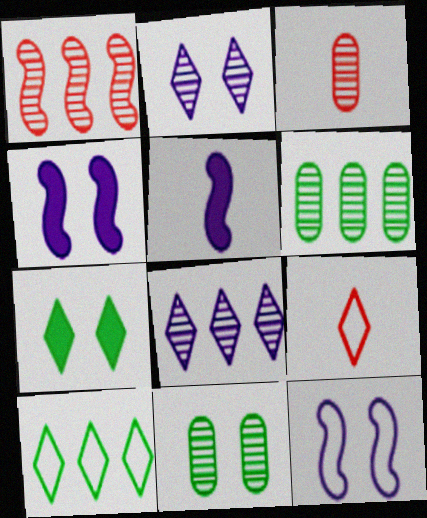[[1, 6, 8], 
[3, 4, 10], 
[4, 6, 9], 
[7, 8, 9]]